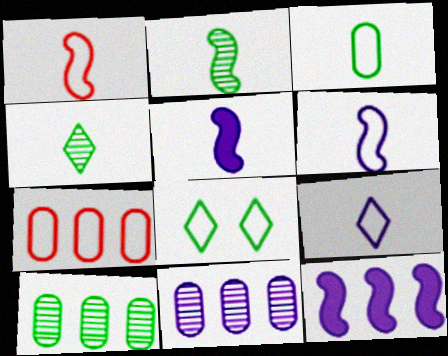[[1, 2, 5], 
[1, 3, 9], 
[6, 7, 8]]